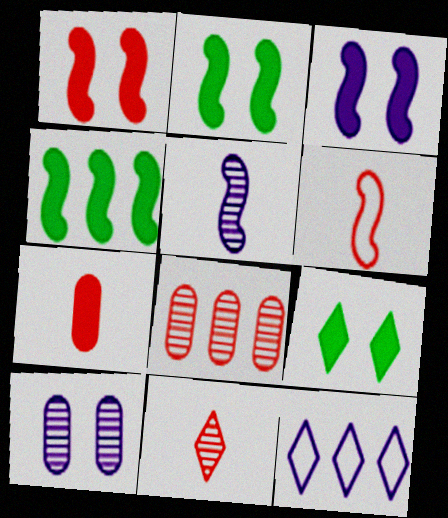[[1, 2, 3], 
[4, 8, 12], 
[6, 7, 11], 
[9, 11, 12]]